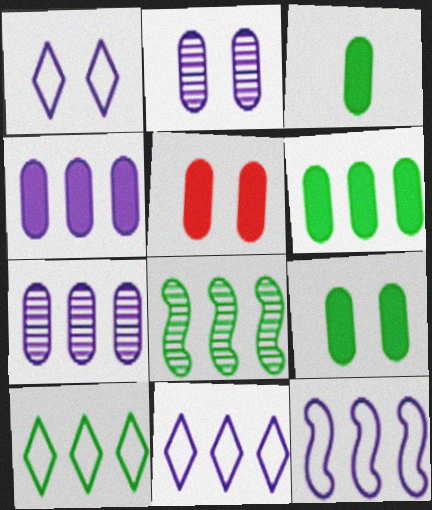[[3, 4, 5], 
[3, 6, 9], 
[6, 8, 10]]